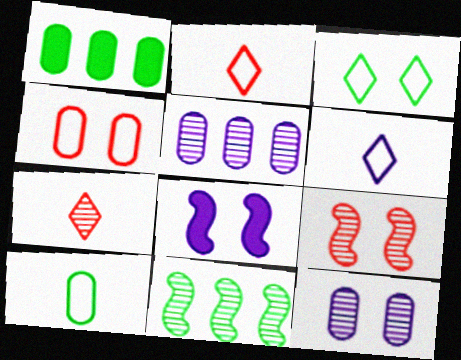[[1, 6, 9], 
[5, 6, 8], 
[7, 11, 12]]